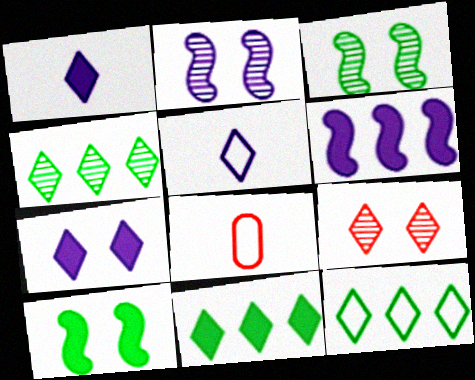[[1, 9, 12], 
[2, 8, 11], 
[4, 11, 12], 
[5, 9, 11]]